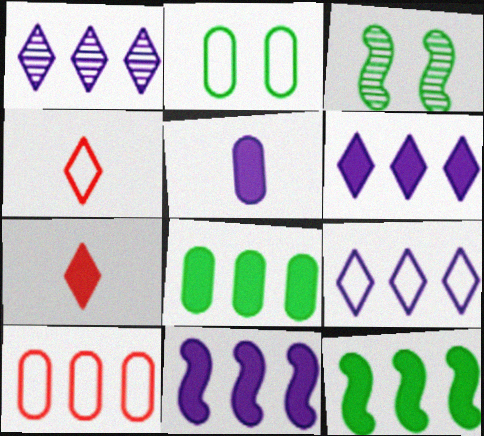[[1, 6, 9], 
[1, 10, 12]]